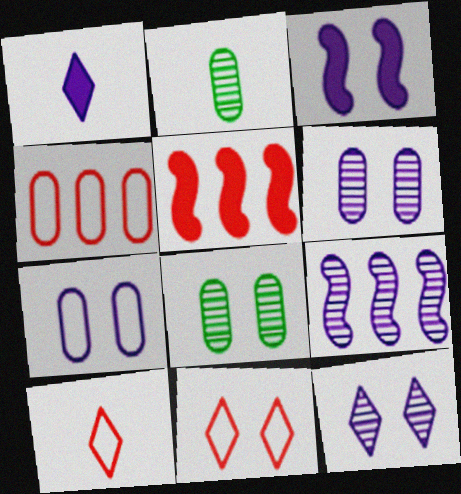[[1, 7, 9], 
[3, 7, 12], 
[3, 8, 11]]